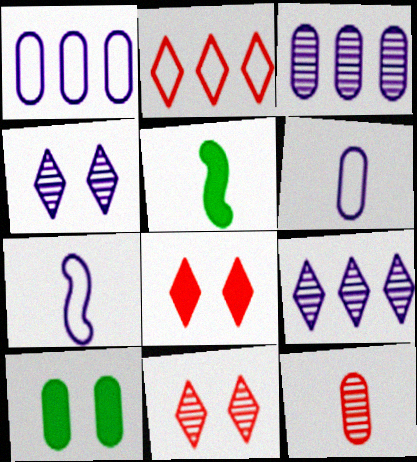[[1, 5, 11], 
[1, 10, 12]]